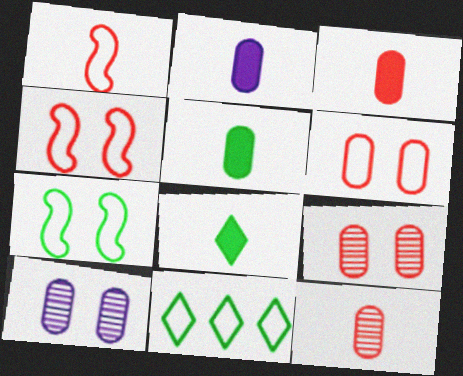[[2, 3, 5]]